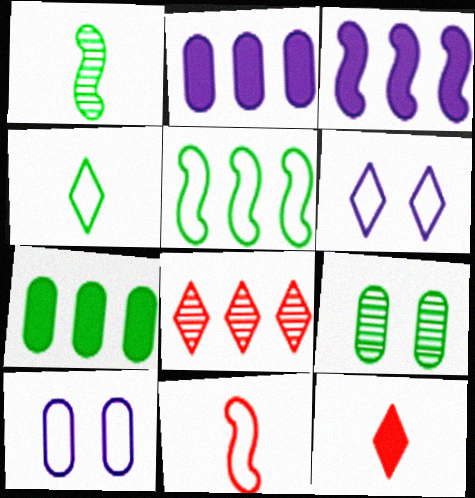[[2, 5, 8]]